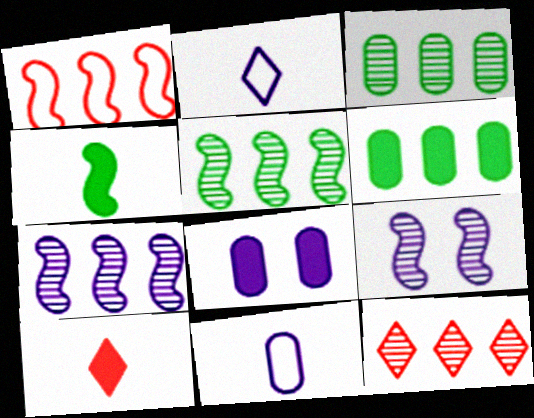[[1, 4, 9], 
[2, 7, 8], 
[3, 7, 12]]